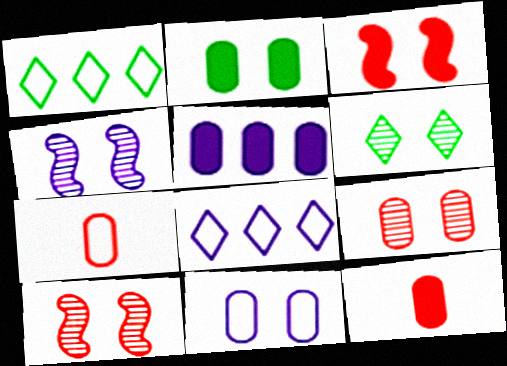[[1, 4, 12], 
[2, 5, 12], 
[2, 9, 11], 
[3, 6, 11], 
[4, 6, 9]]